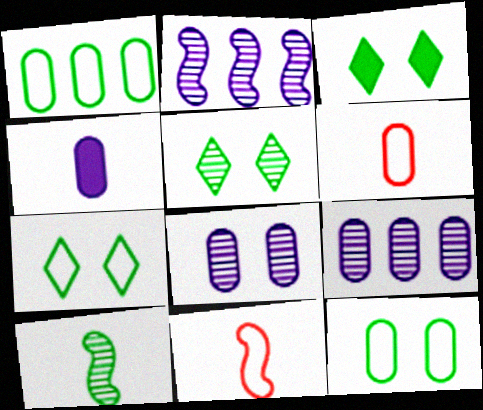[[1, 3, 10], 
[2, 3, 6], 
[3, 5, 7], 
[3, 9, 11]]